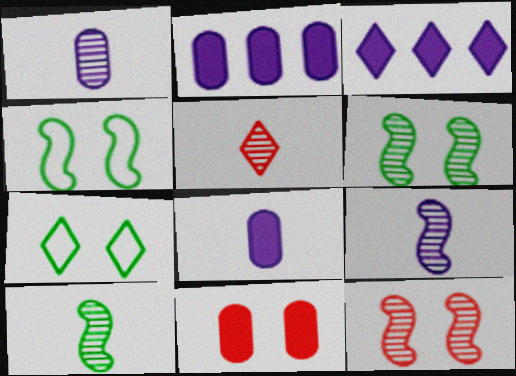[[1, 5, 10], 
[2, 4, 5], 
[3, 5, 7]]